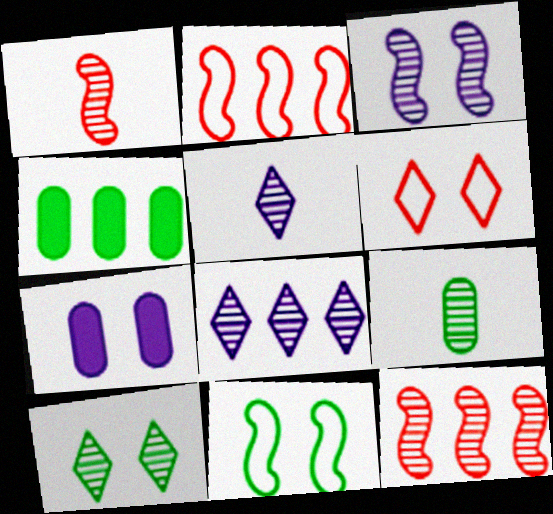[[1, 5, 9], 
[2, 4, 8]]